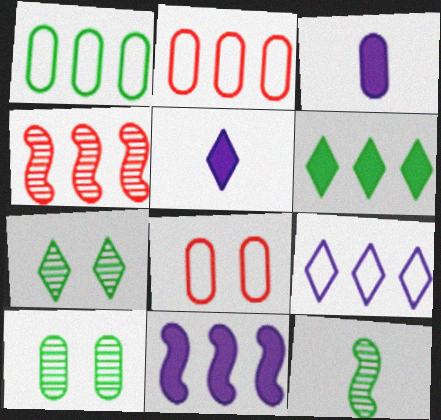[[2, 3, 10]]